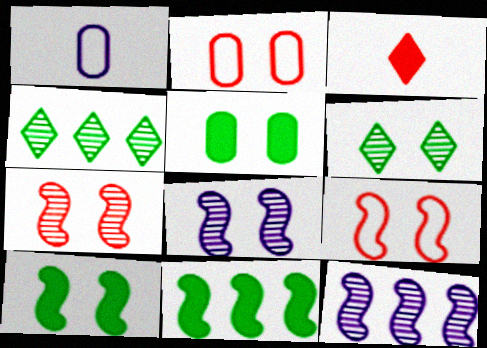[[8, 9, 10]]